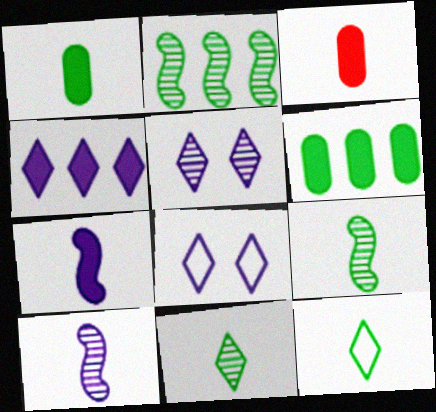[[1, 9, 12], 
[2, 3, 8], 
[3, 10, 12]]